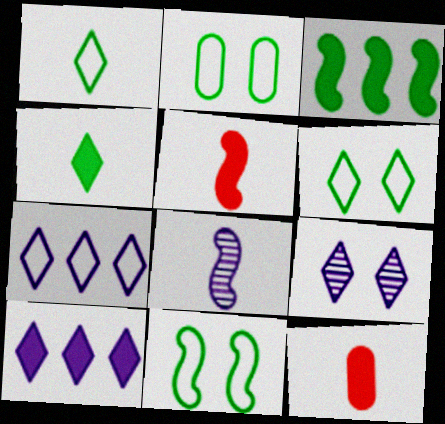[[1, 8, 12], 
[2, 6, 11]]